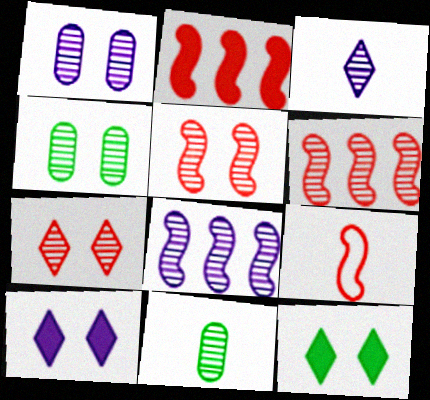[[1, 3, 8], 
[2, 5, 9], 
[3, 4, 6], 
[7, 8, 11]]